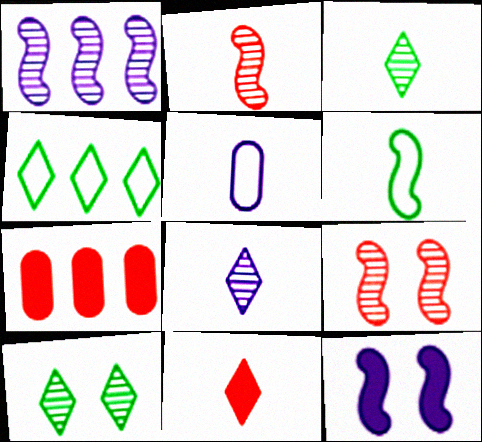[[1, 4, 7]]